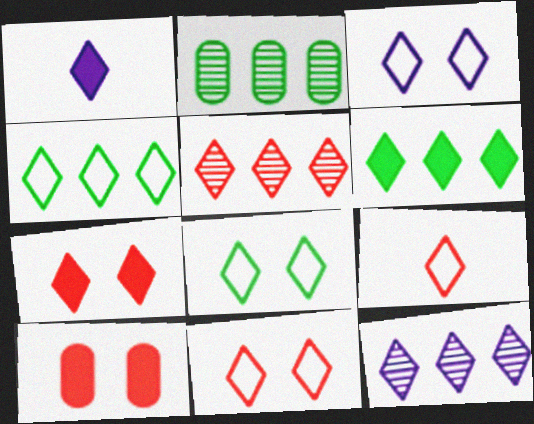[[1, 3, 12], 
[1, 5, 8], 
[1, 6, 7], 
[3, 4, 9], 
[3, 8, 11], 
[5, 7, 9]]